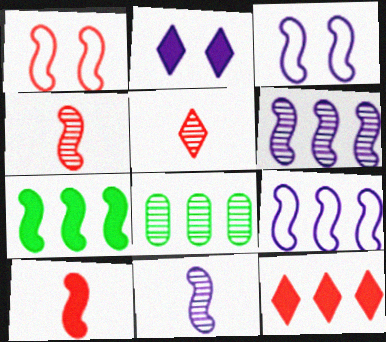[[1, 7, 11], 
[3, 4, 7], 
[8, 9, 12]]